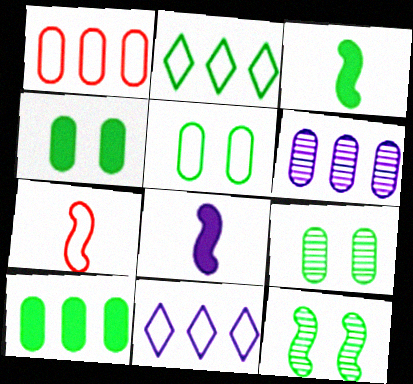[[1, 6, 10], 
[2, 3, 9], 
[4, 5, 9], 
[5, 7, 11]]